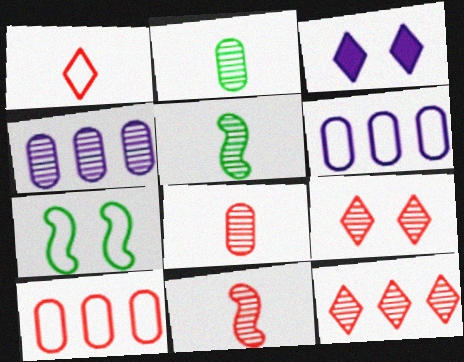[[1, 6, 7], 
[3, 5, 10], 
[4, 5, 9]]